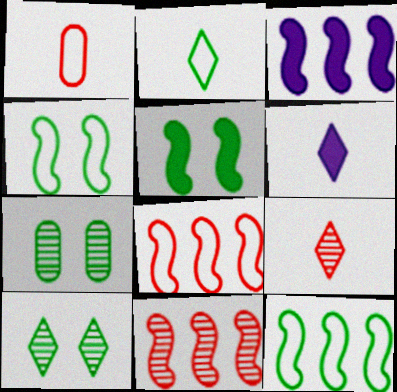[[1, 3, 10], 
[2, 6, 9], 
[3, 11, 12], 
[6, 7, 8]]